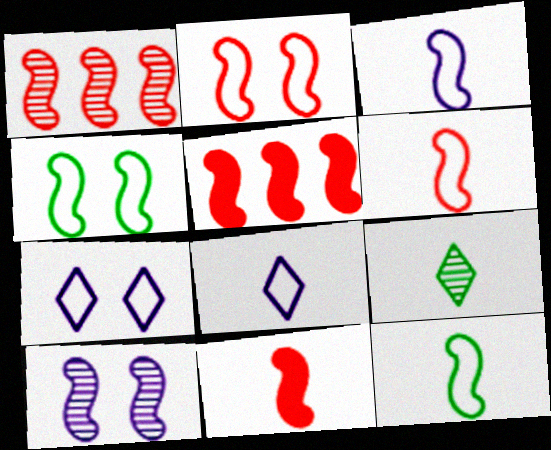[[1, 2, 11], 
[3, 6, 12], 
[5, 10, 12]]